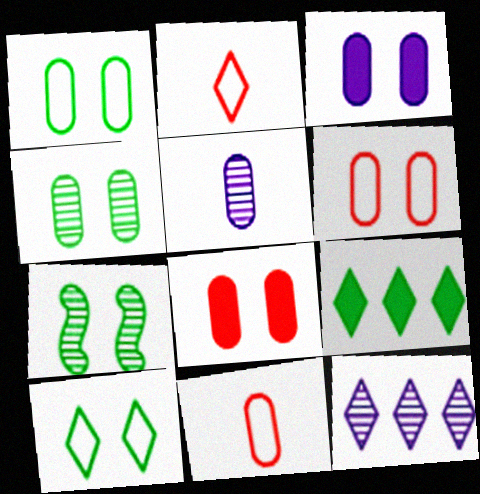[[3, 4, 6]]